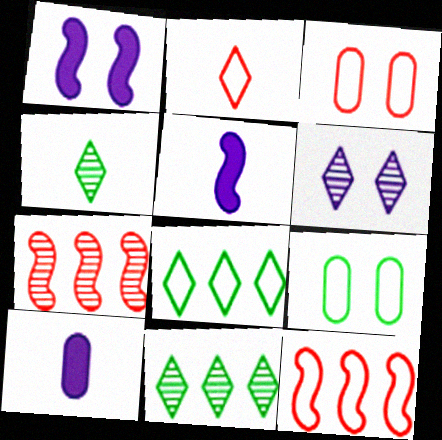[[2, 3, 12], 
[3, 5, 11]]